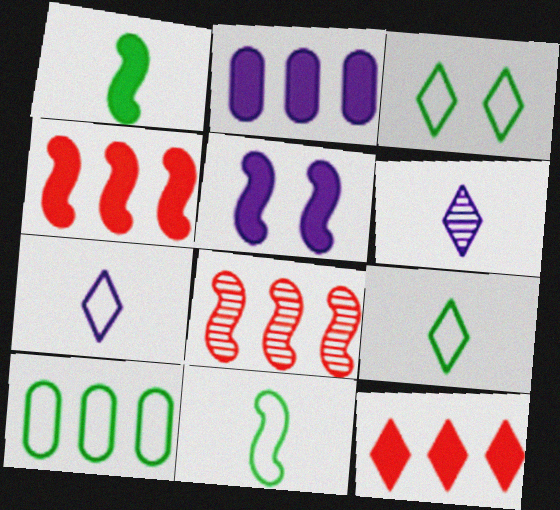[[1, 4, 5], 
[3, 6, 12], 
[3, 10, 11], 
[5, 8, 11]]